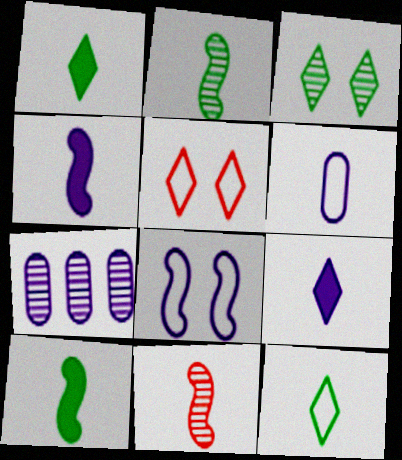[[1, 6, 11], 
[3, 7, 11], 
[5, 7, 10], 
[7, 8, 9]]